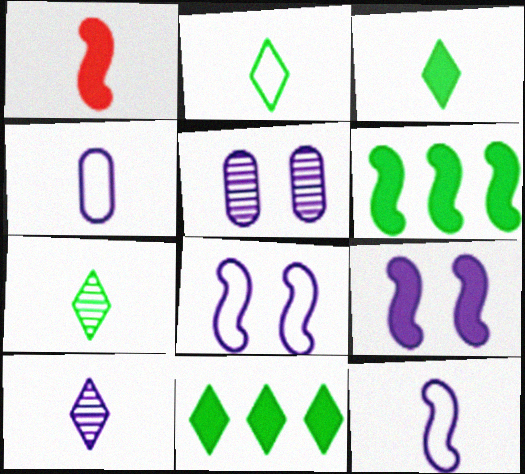[[1, 4, 7], 
[1, 6, 9], 
[2, 3, 7]]